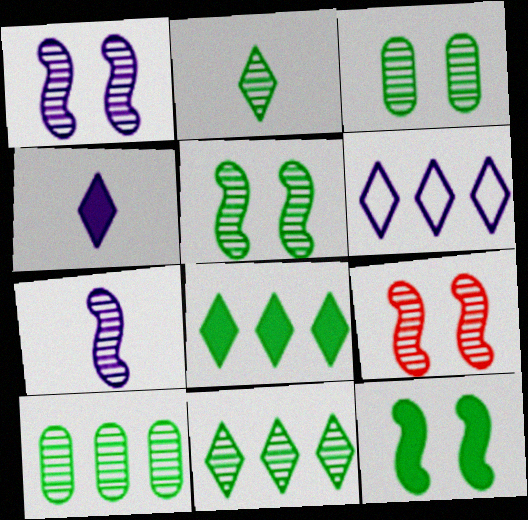[[1, 5, 9], 
[2, 5, 10]]